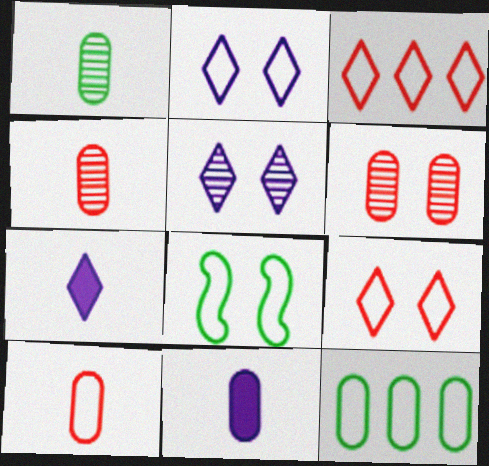[[1, 10, 11], 
[6, 11, 12]]